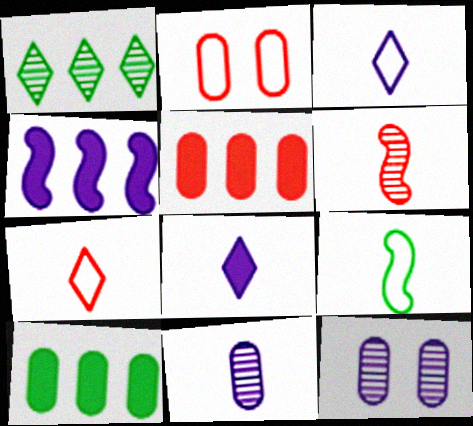[[1, 6, 12], 
[2, 10, 11], 
[3, 4, 12]]